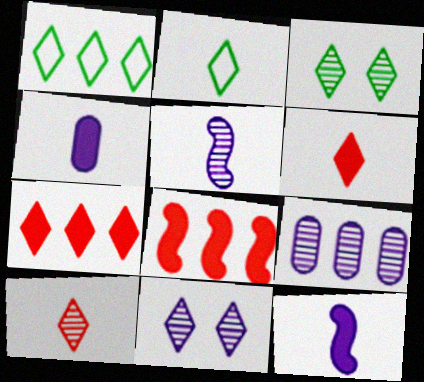[[1, 6, 11], 
[1, 8, 9], 
[2, 7, 11], 
[5, 9, 11]]